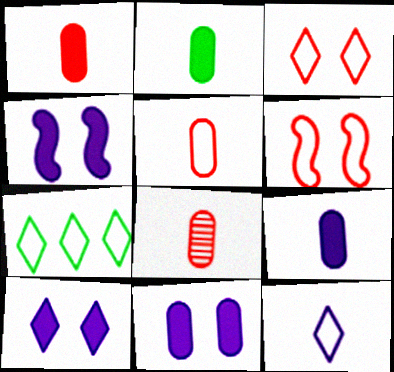[[1, 2, 9], 
[1, 5, 8], 
[3, 7, 12], 
[4, 7, 8], 
[4, 10, 11]]